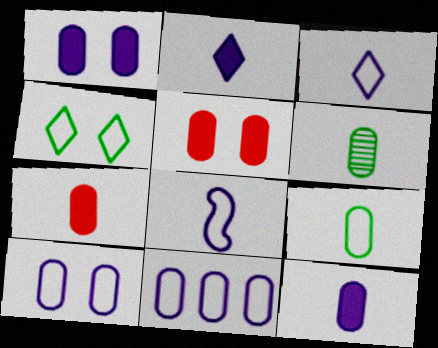[[5, 6, 11]]